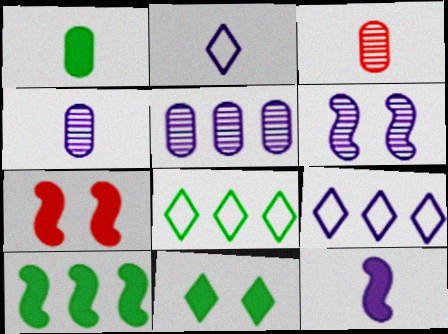[[1, 10, 11], 
[2, 4, 12], 
[4, 7, 8], 
[7, 10, 12]]